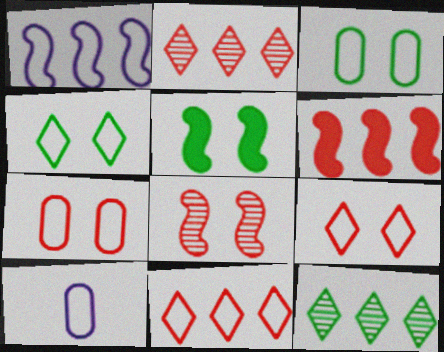[[2, 5, 10]]